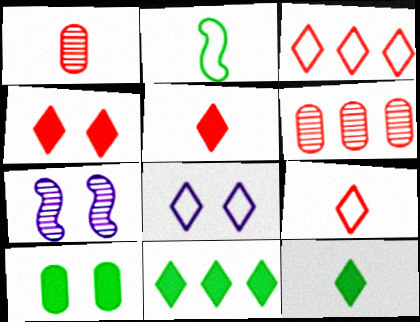[]